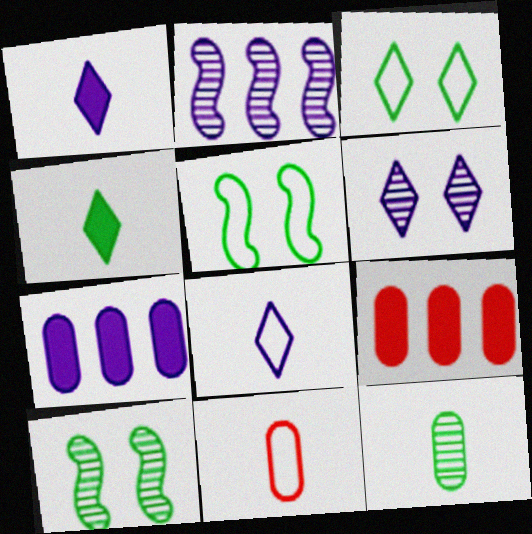[[8, 9, 10]]